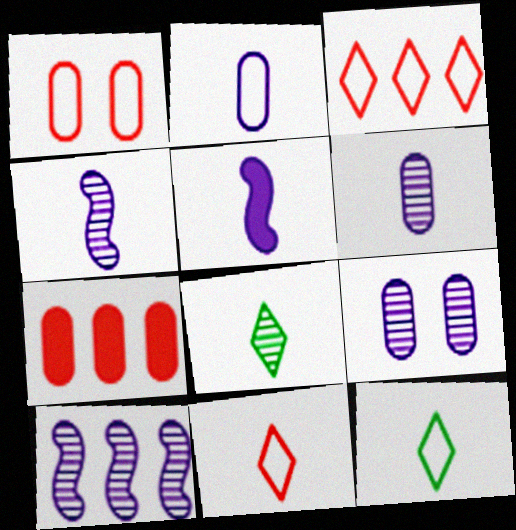[]